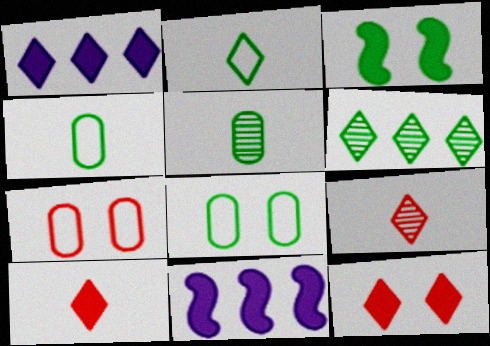[[3, 4, 6], 
[8, 9, 11]]